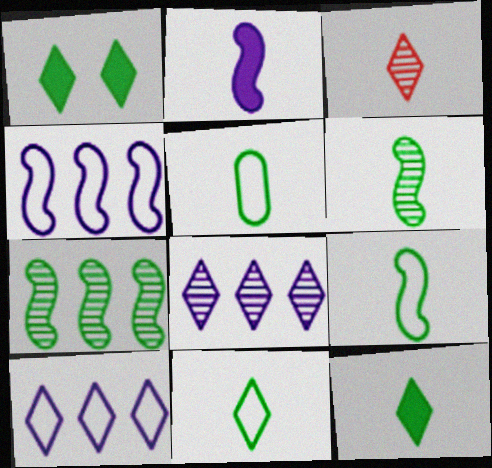[[1, 3, 10], 
[1, 5, 7], 
[2, 3, 5], 
[5, 6, 12], 
[5, 9, 11]]